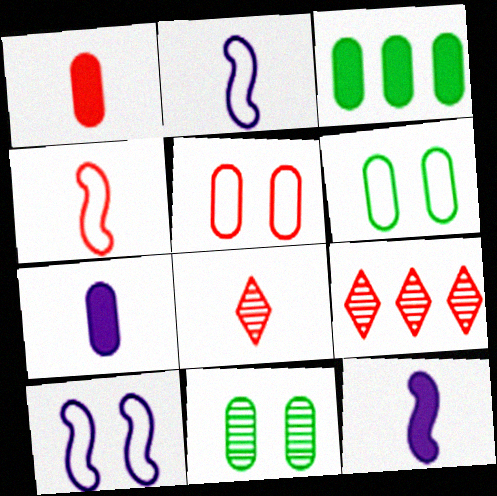[[1, 4, 8], 
[3, 8, 10], 
[6, 9, 12]]